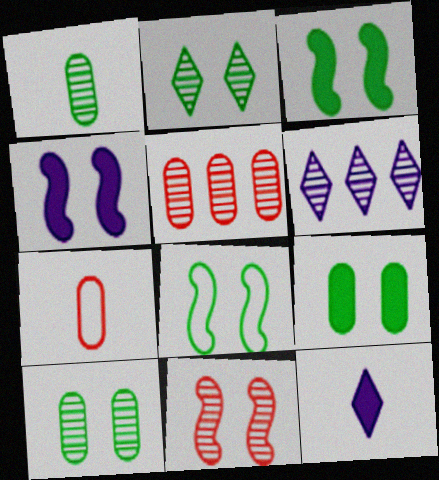[[1, 6, 11], 
[2, 8, 9], 
[3, 6, 7], 
[4, 8, 11], 
[5, 8, 12]]